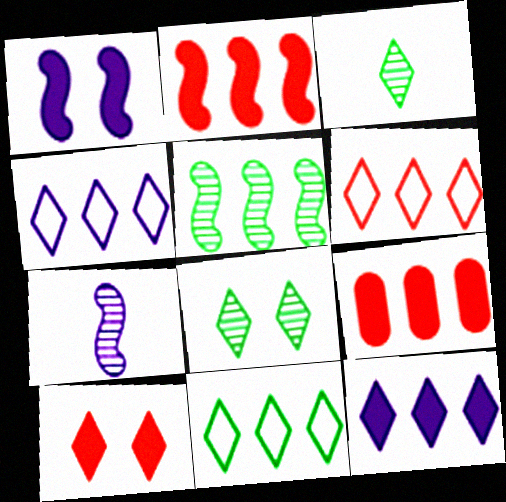[[3, 4, 10], 
[4, 5, 9], 
[4, 6, 11]]